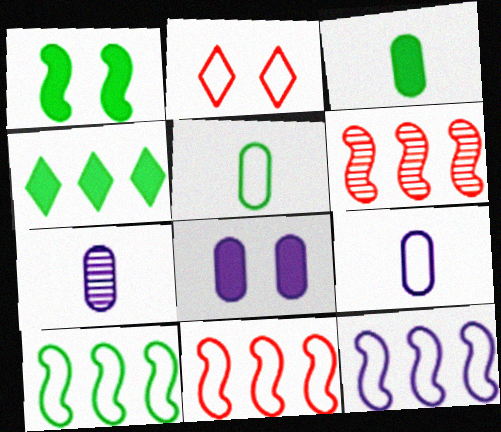[[1, 3, 4], 
[2, 5, 12], 
[2, 9, 10], 
[10, 11, 12]]